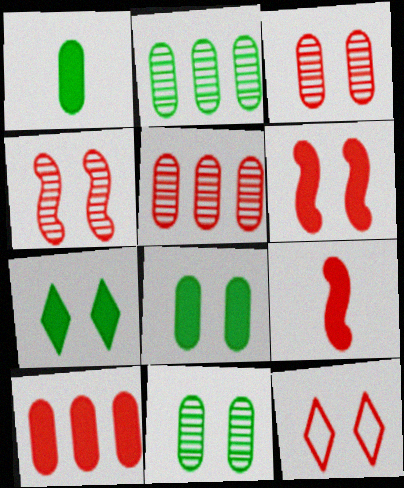[[3, 6, 12], 
[5, 9, 12]]